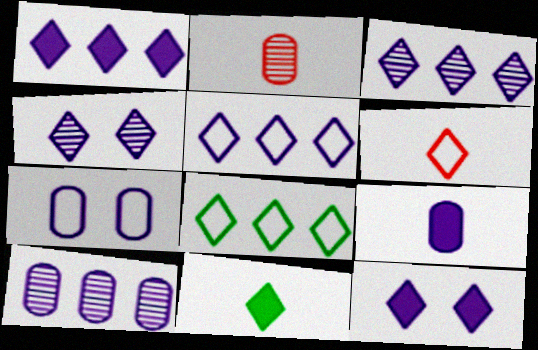[[1, 3, 5], 
[7, 9, 10]]